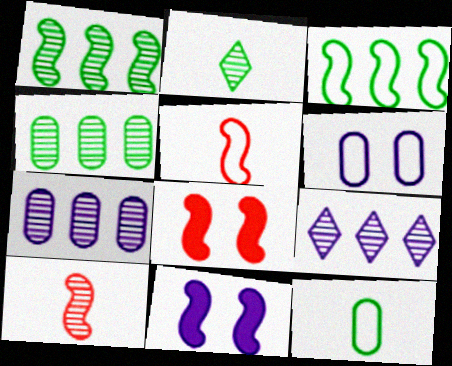[[1, 5, 11], 
[3, 10, 11], 
[8, 9, 12]]